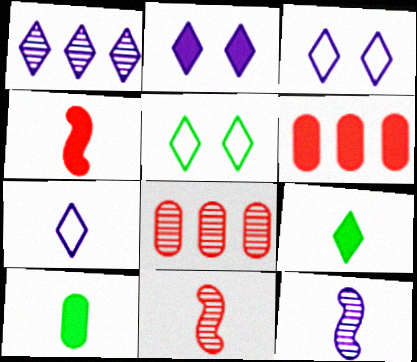[[1, 2, 7], 
[5, 6, 12], 
[7, 10, 11]]